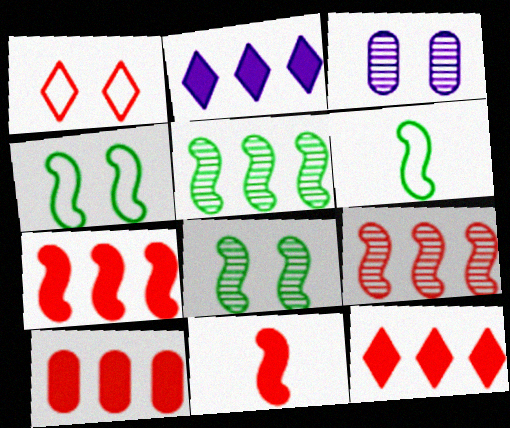[[3, 6, 12], 
[7, 10, 12]]